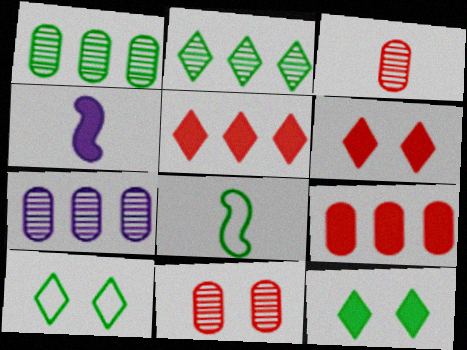[[1, 8, 12], 
[4, 9, 12], 
[6, 7, 8]]